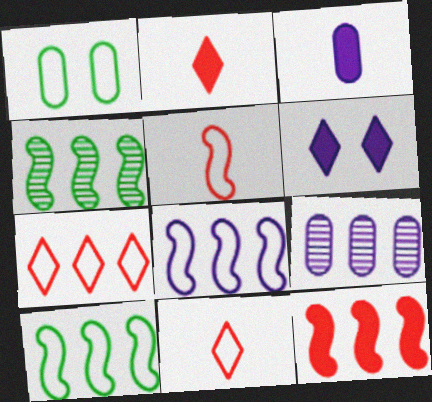[[1, 8, 11], 
[4, 8, 12]]